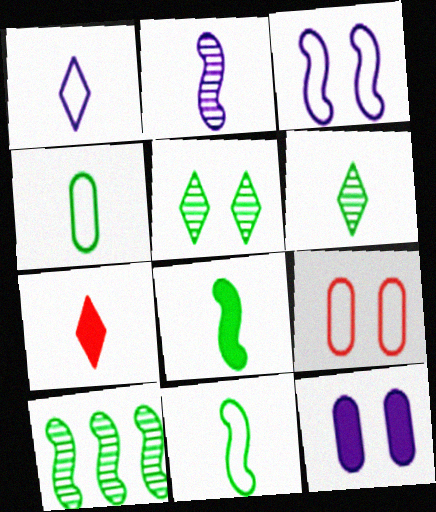[[1, 6, 7], 
[2, 4, 7], 
[4, 6, 8]]